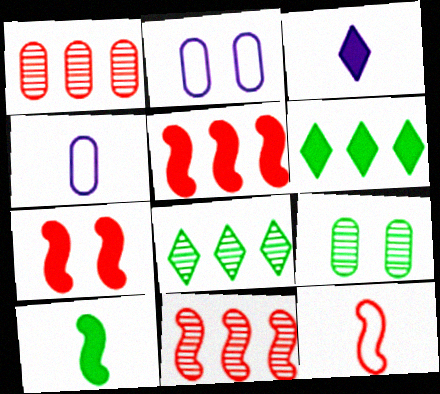[[4, 7, 8], 
[7, 11, 12]]